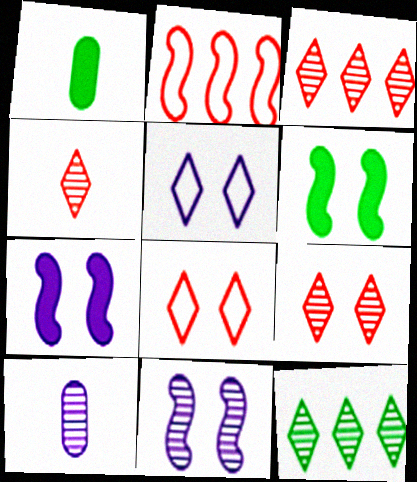[[3, 4, 9]]